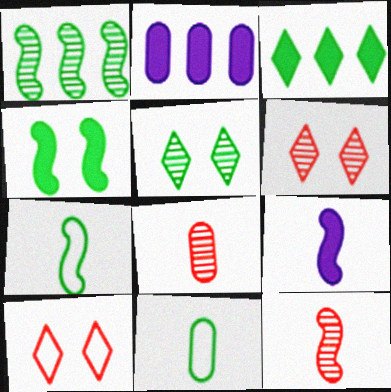[[1, 4, 7], 
[2, 6, 7], 
[7, 9, 12]]